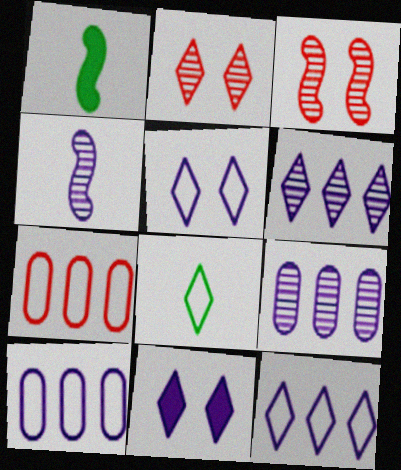[[1, 2, 10], 
[4, 10, 11]]